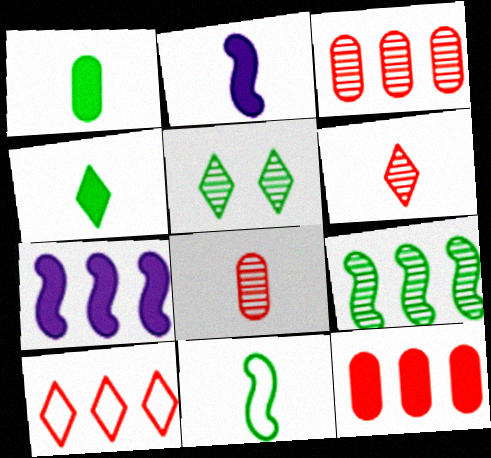[]